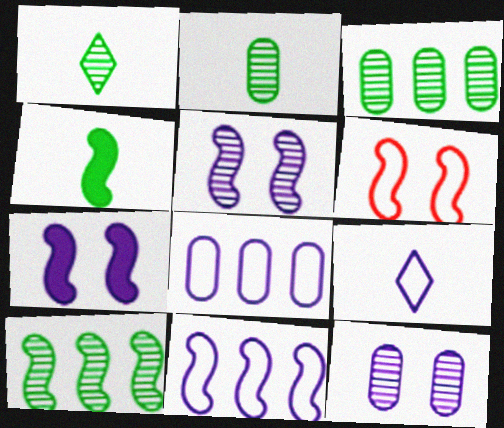[]